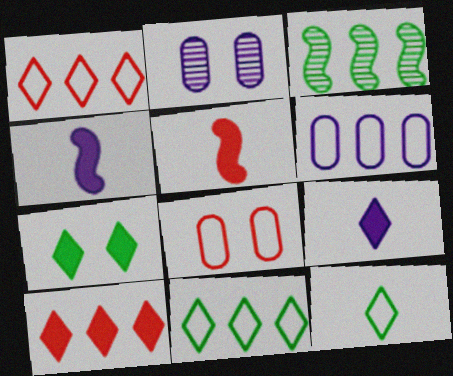[[2, 5, 11], 
[3, 6, 10], 
[3, 8, 9], 
[7, 9, 10]]